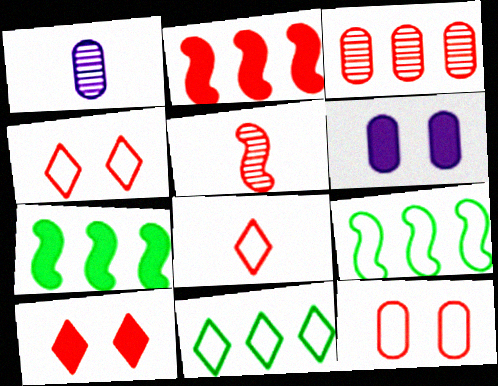[[1, 4, 7], 
[1, 9, 10], 
[5, 6, 11]]